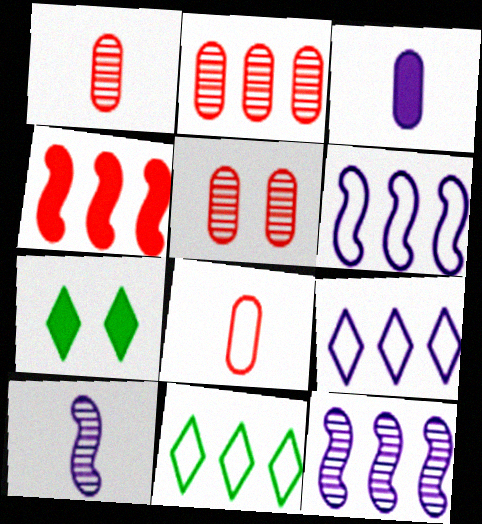[[1, 2, 5], 
[1, 6, 7], 
[3, 4, 7], 
[7, 8, 12]]